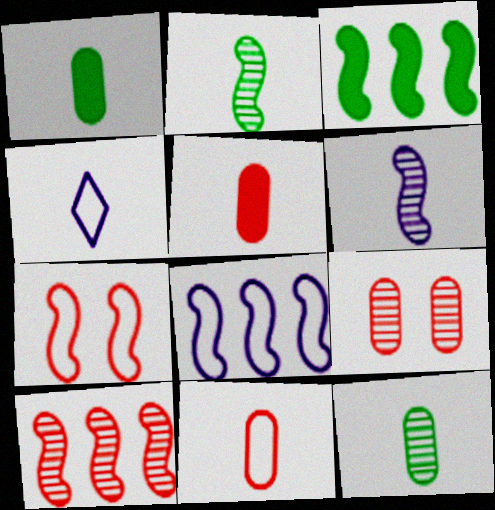[[2, 4, 5], 
[3, 4, 9], 
[3, 6, 7], 
[3, 8, 10]]